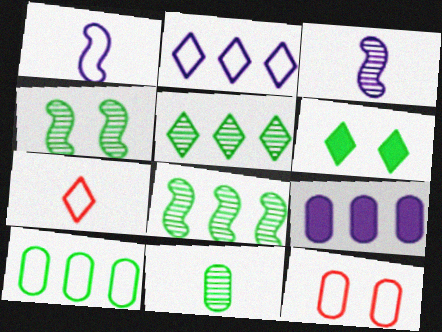[[4, 5, 11], 
[4, 7, 9], 
[9, 11, 12]]